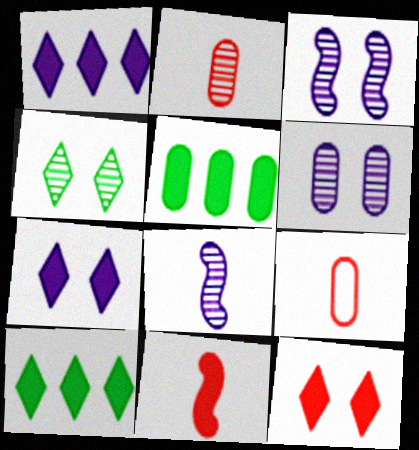[[3, 9, 10], 
[5, 6, 9], 
[5, 7, 11]]